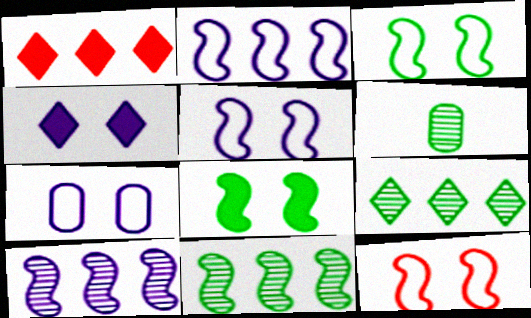[[1, 5, 6], 
[3, 5, 12]]